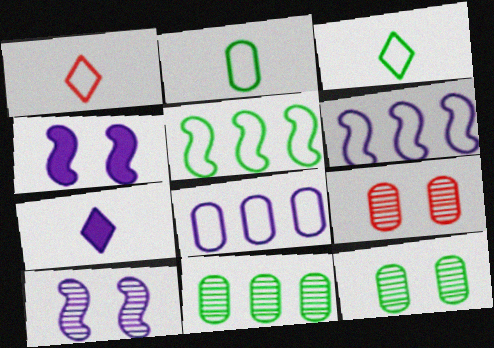[[1, 4, 11], 
[5, 7, 9], 
[7, 8, 10]]